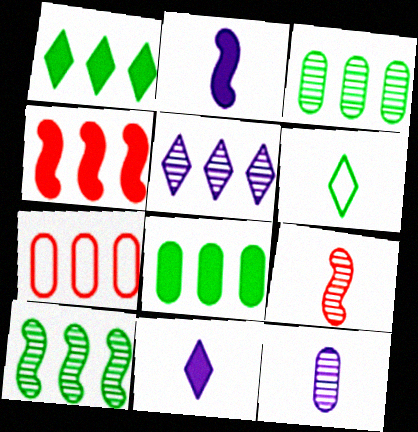[]